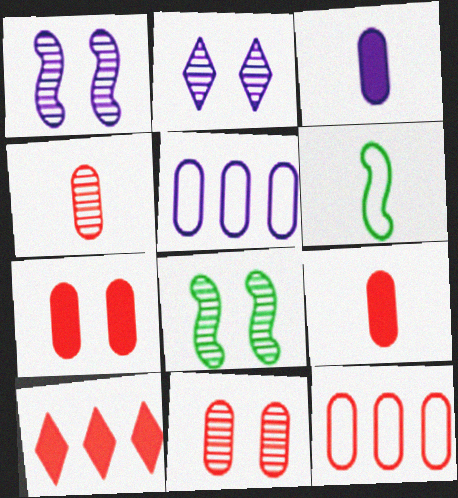[[2, 8, 11], 
[4, 7, 12], 
[9, 11, 12]]